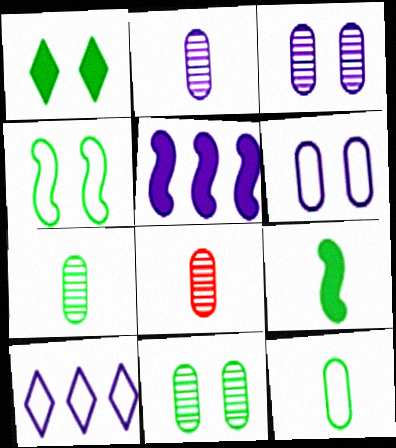[[1, 4, 11], 
[2, 7, 8]]